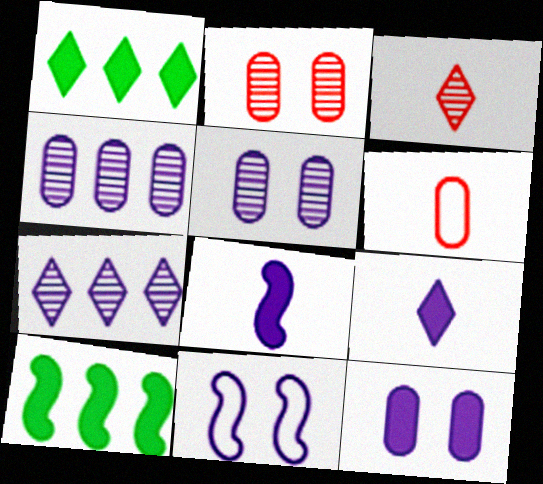[[4, 9, 11]]